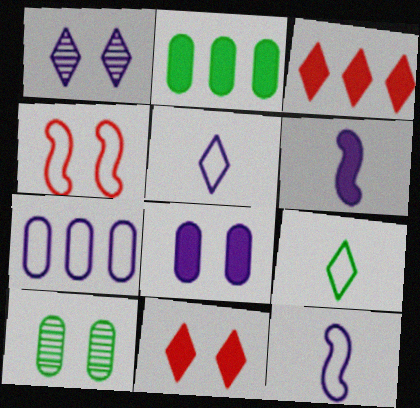[[1, 3, 9], 
[1, 6, 7], 
[2, 6, 11], 
[3, 10, 12], 
[4, 7, 9]]